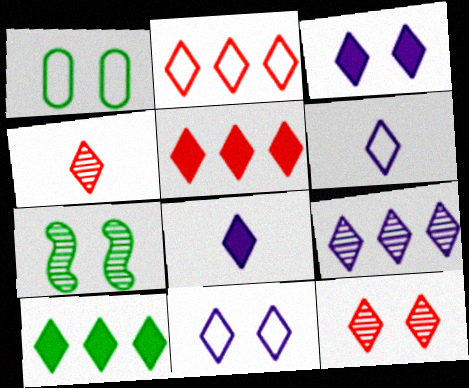[[2, 9, 10], 
[3, 6, 9], 
[4, 10, 11], 
[6, 10, 12], 
[8, 9, 11]]